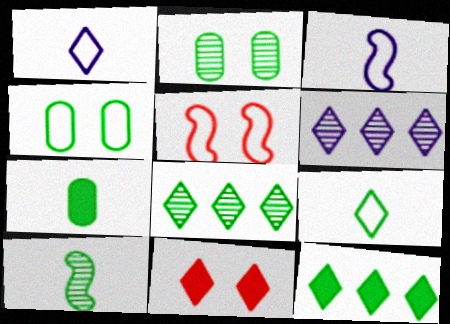[[1, 8, 11], 
[2, 8, 10], 
[4, 10, 12], 
[5, 6, 7], 
[6, 9, 11], 
[7, 9, 10]]